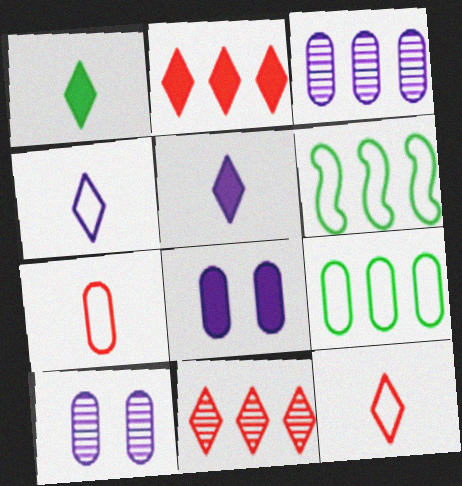[[2, 3, 6]]